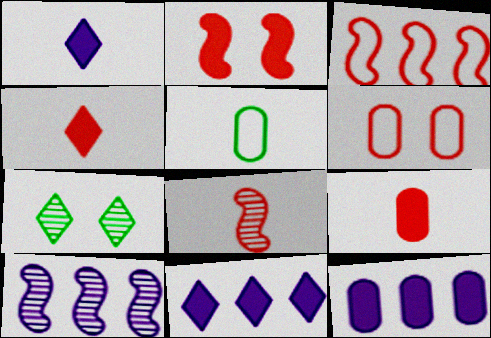[[1, 5, 8], 
[2, 3, 8]]